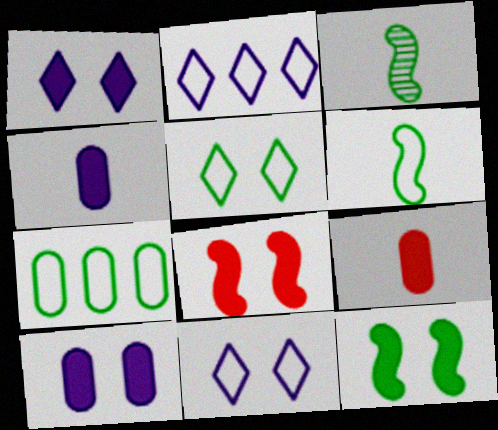[[5, 6, 7]]